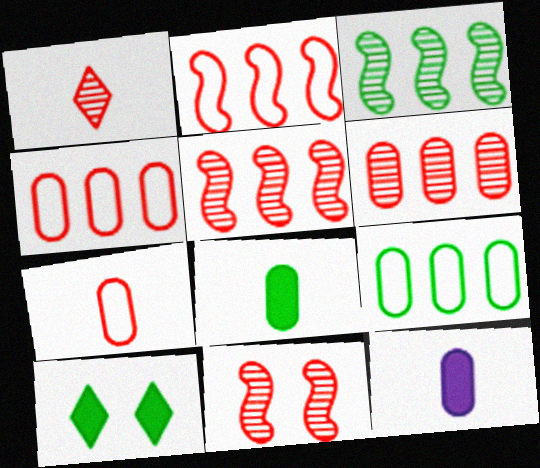[[1, 6, 11]]